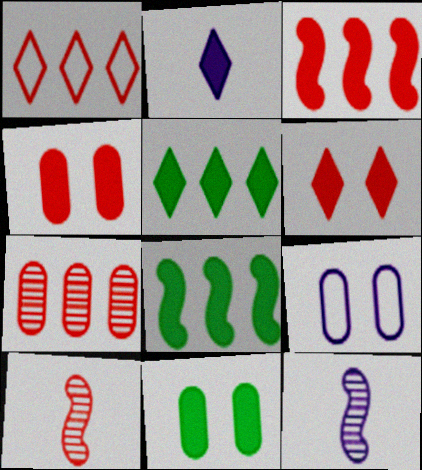[[1, 3, 7], 
[1, 4, 10], 
[1, 11, 12], 
[2, 3, 11], 
[2, 4, 8], 
[2, 5, 6], 
[5, 9, 10]]